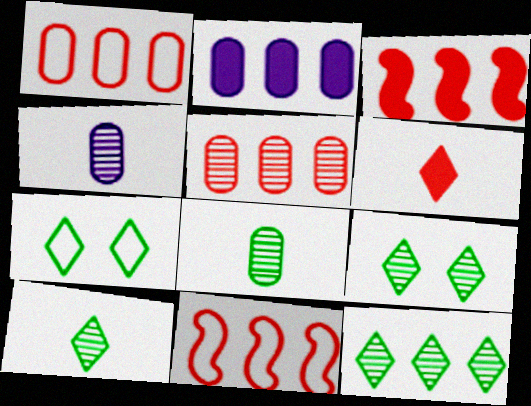[[2, 11, 12], 
[3, 4, 7], 
[9, 10, 12]]